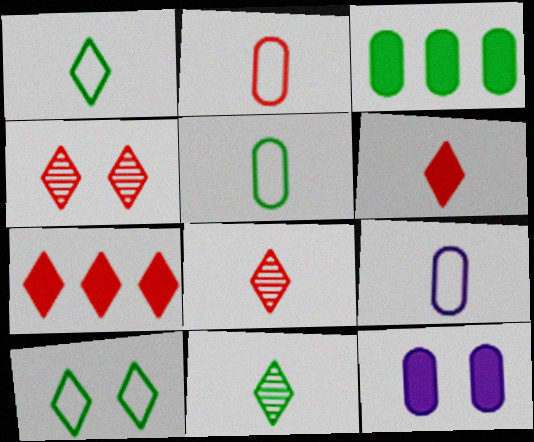[[2, 5, 9]]